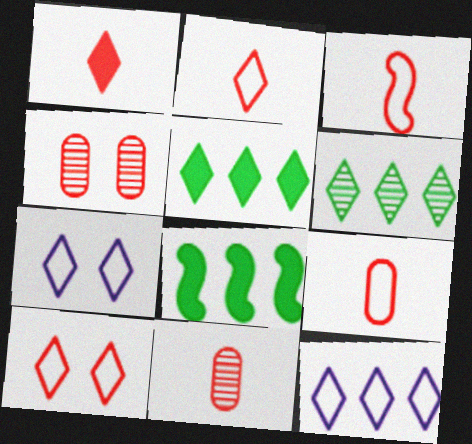[[1, 3, 11], 
[1, 6, 7], 
[2, 3, 9], 
[7, 8, 11]]